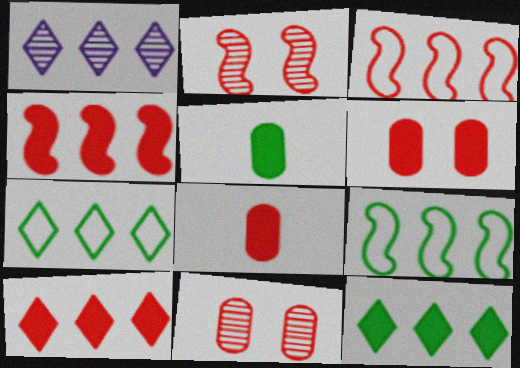[[1, 7, 10]]